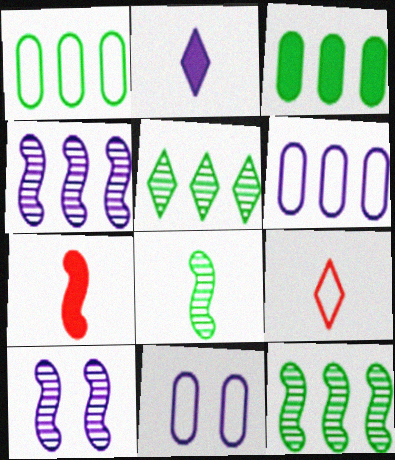[[2, 4, 11], 
[2, 6, 10], 
[3, 9, 10], 
[5, 7, 11]]